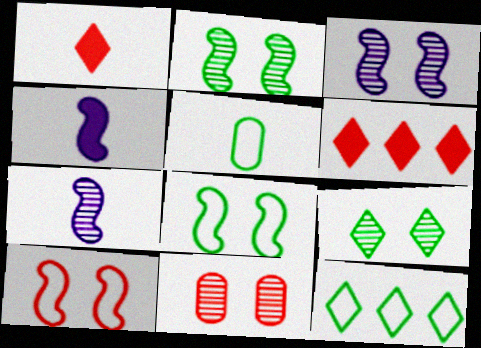[[1, 5, 7], 
[3, 5, 6], 
[3, 9, 11], 
[4, 11, 12], 
[5, 8, 12]]